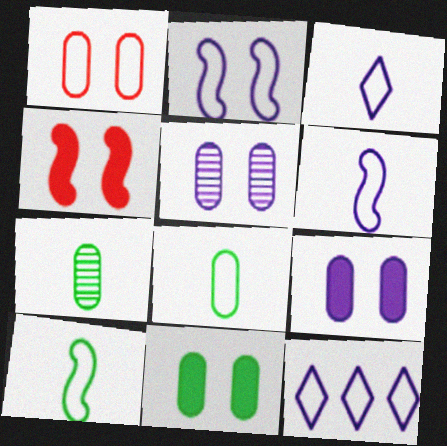[[1, 5, 11], 
[1, 10, 12], 
[4, 7, 12]]